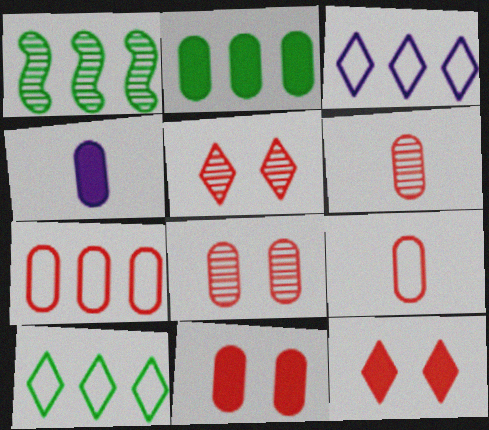[[1, 2, 10], 
[2, 4, 11], 
[6, 7, 11]]